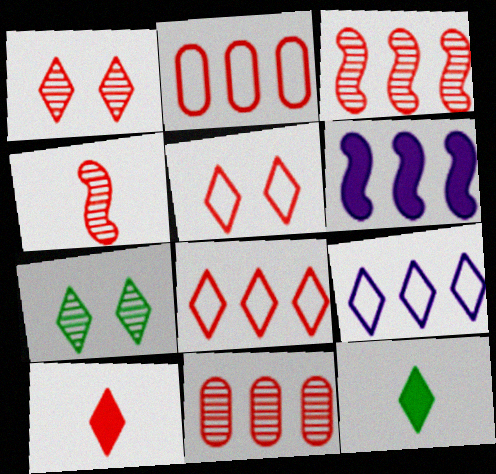[[1, 4, 11], 
[1, 8, 10], 
[1, 9, 12], 
[7, 9, 10]]